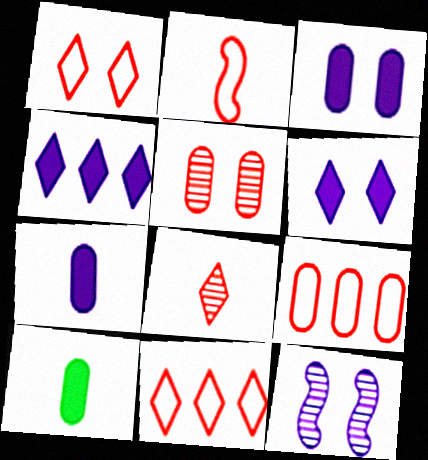[[1, 2, 9], 
[10, 11, 12]]